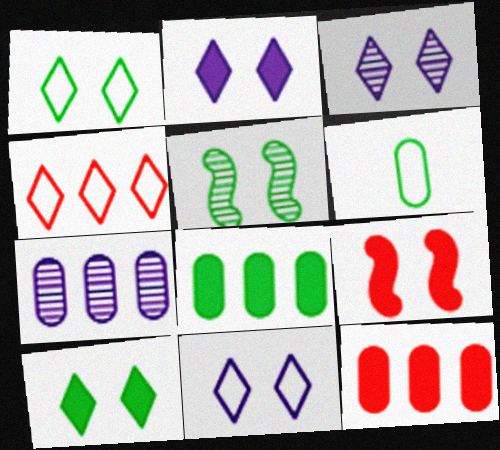[[2, 3, 11]]